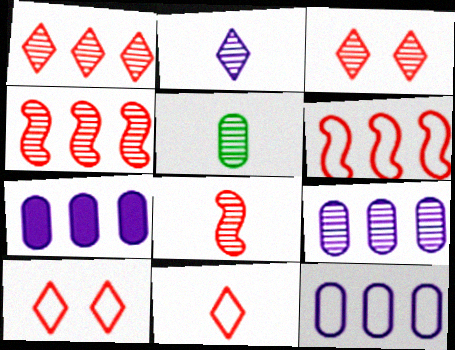[[2, 5, 8], 
[7, 9, 12]]